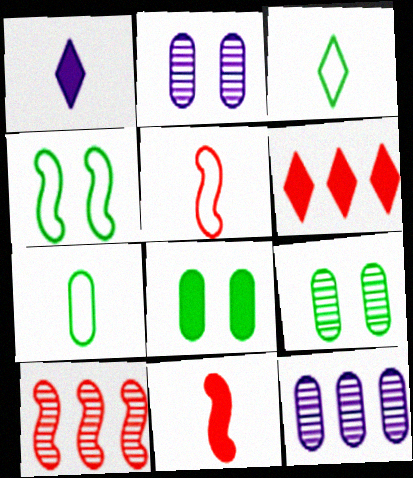[]